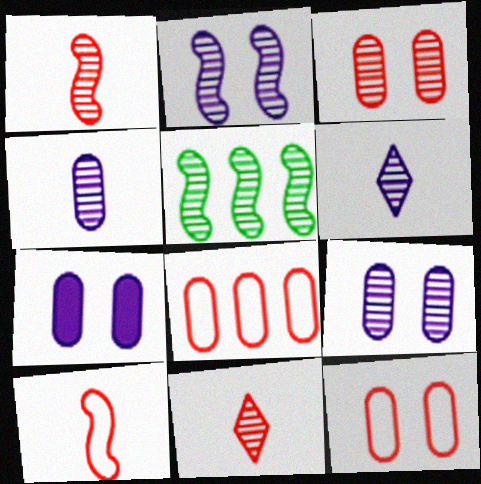[[1, 2, 5], 
[3, 5, 6], 
[5, 9, 11]]